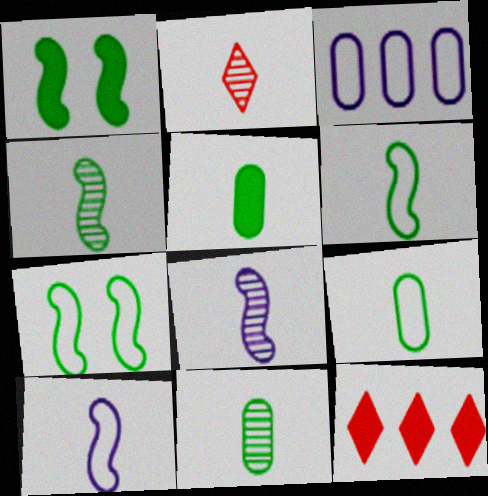[[1, 2, 3], 
[2, 5, 10], 
[2, 8, 11], 
[5, 9, 11]]